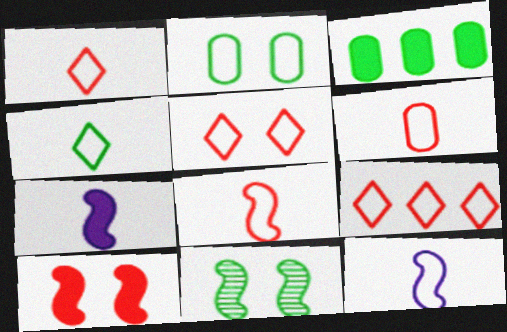[[1, 5, 9], 
[1, 6, 8], 
[2, 9, 12], 
[3, 4, 11], 
[4, 6, 12]]